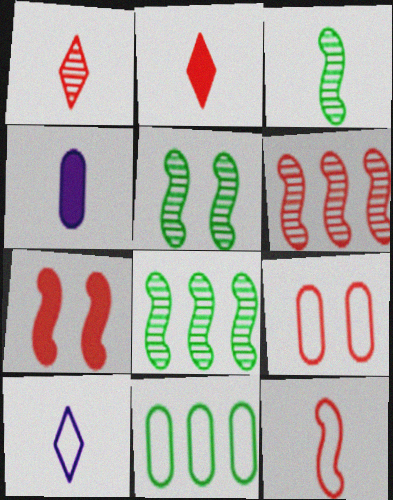[[2, 6, 9], 
[3, 5, 8], 
[6, 7, 12]]